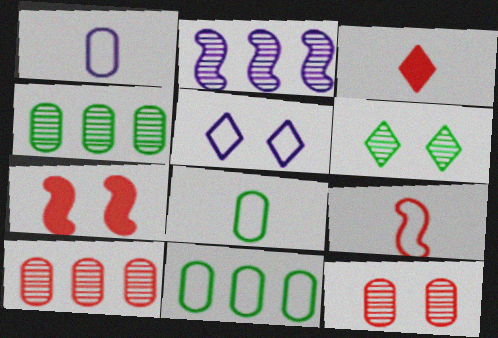[[5, 9, 11]]